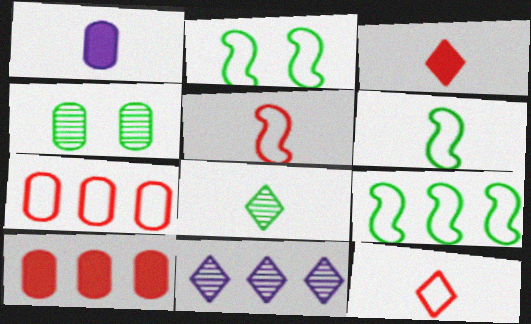[[1, 4, 7], 
[1, 5, 8], 
[2, 6, 9], 
[9, 10, 11]]